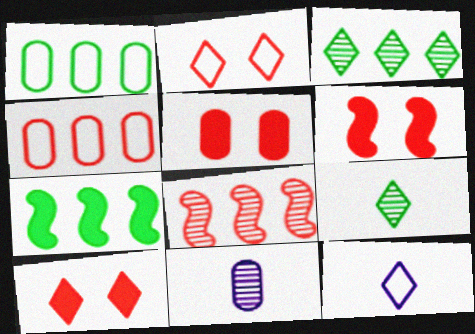[[1, 3, 7], 
[1, 5, 11], 
[2, 7, 11], 
[3, 10, 12], 
[5, 6, 10]]